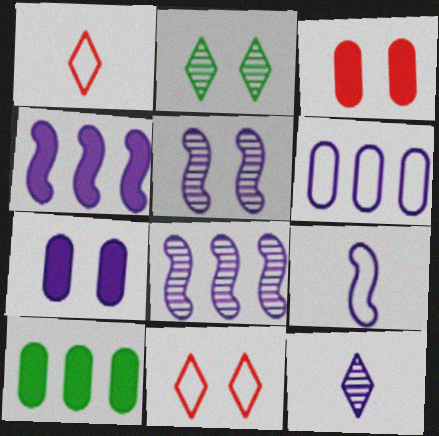[[1, 5, 10], 
[4, 5, 9]]